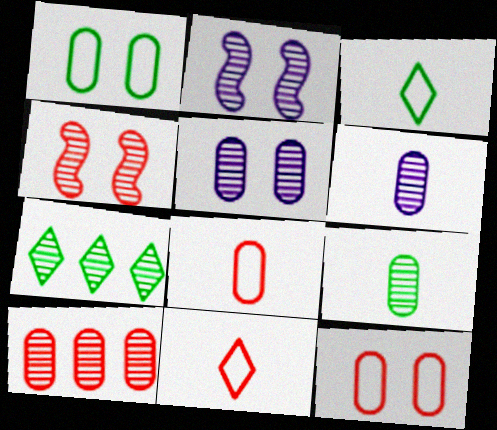[[4, 6, 7], 
[5, 9, 10]]